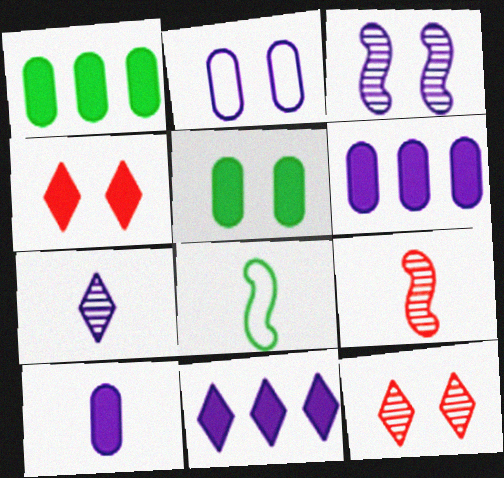[[6, 8, 12]]